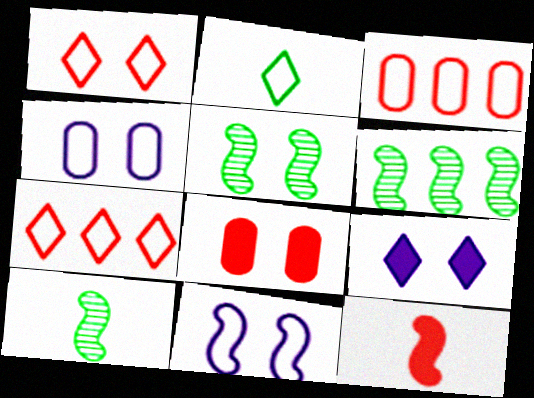[[2, 3, 11], 
[3, 9, 10], 
[5, 6, 10], 
[6, 11, 12]]